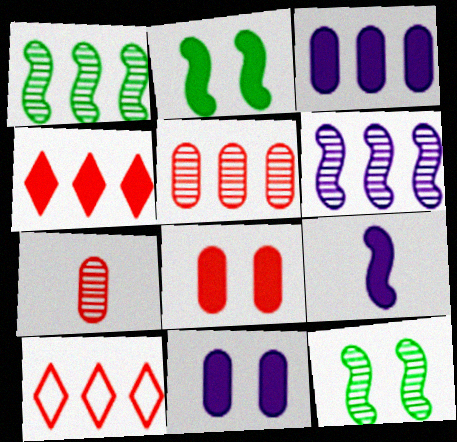[[1, 3, 10]]